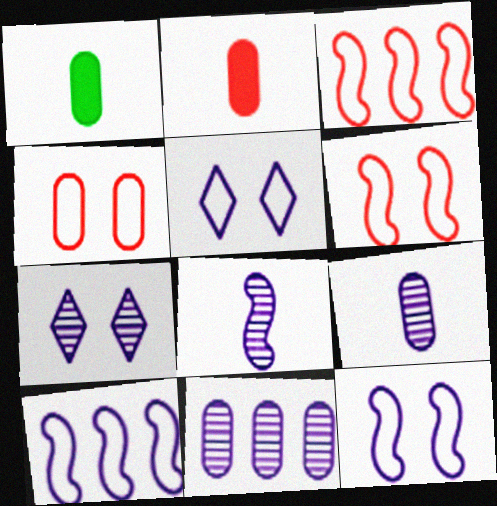[[1, 3, 7], 
[1, 4, 11], 
[7, 8, 11]]